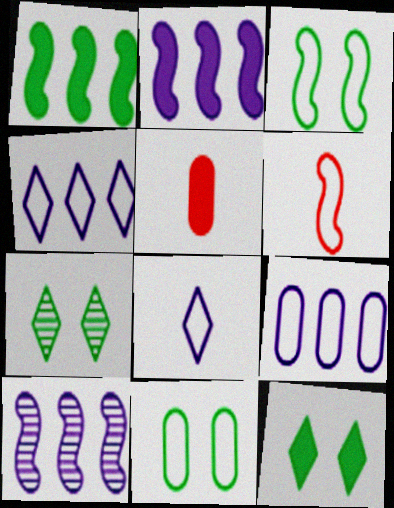[[2, 5, 12], 
[4, 6, 11]]